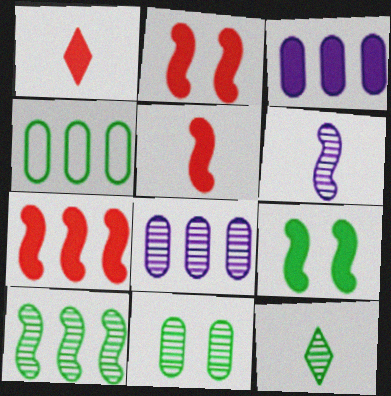[[1, 3, 9], 
[2, 5, 7], 
[4, 9, 12], 
[10, 11, 12]]